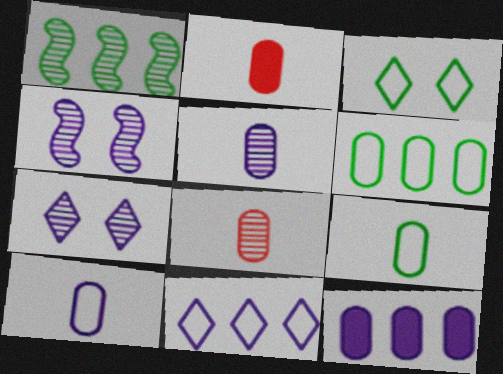[[1, 7, 8], 
[2, 5, 9]]